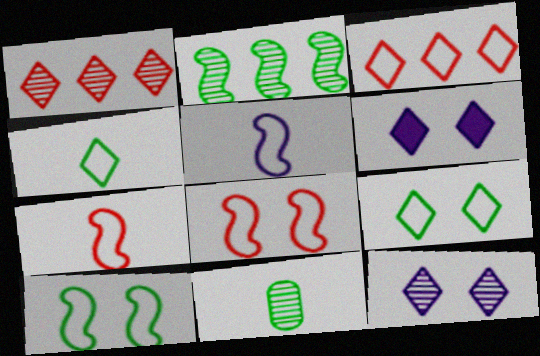[[1, 4, 6]]